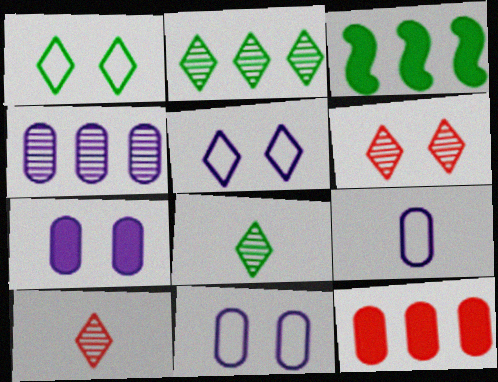[[3, 6, 9], 
[3, 10, 11], 
[4, 7, 9]]